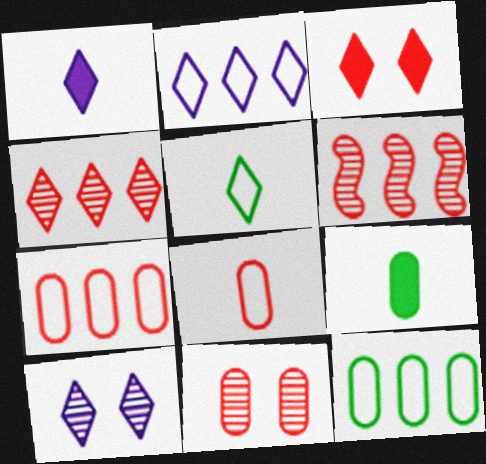[[1, 2, 10], 
[3, 6, 8]]